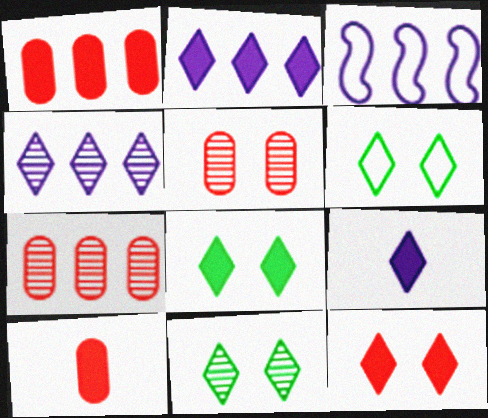[[3, 10, 11], 
[6, 8, 11]]